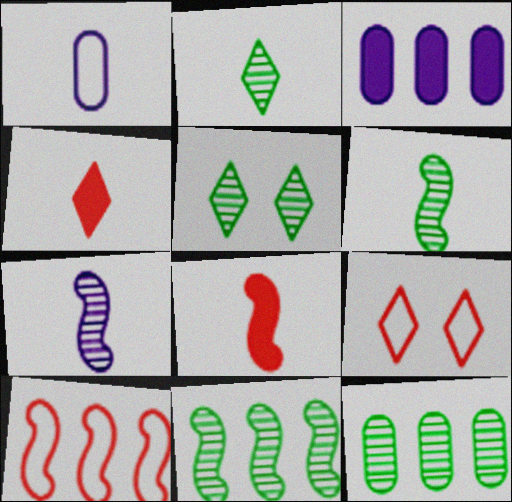[[1, 2, 8], 
[1, 4, 6], 
[3, 6, 9], 
[5, 6, 12]]